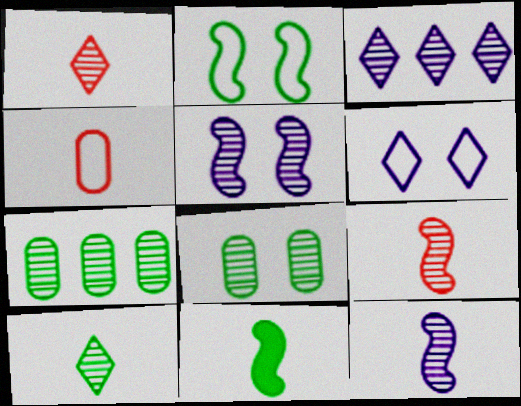[[1, 5, 7], 
[3, 8, 9]]